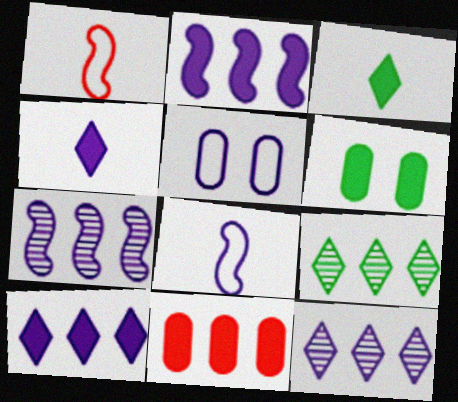[[1, 6, 12], 
[4, 5, 7]]